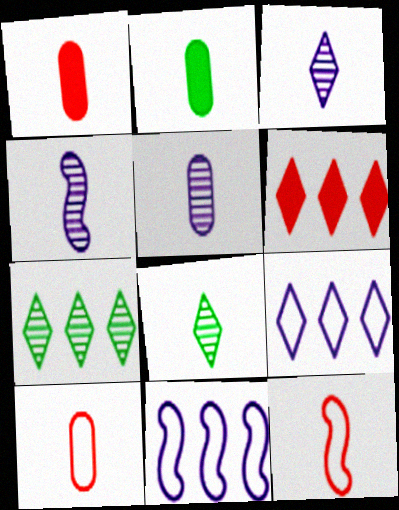[[2, 3, 12], 
[2, 5, 10], 
[3, 4, 5], 
[6, 7, 9]]